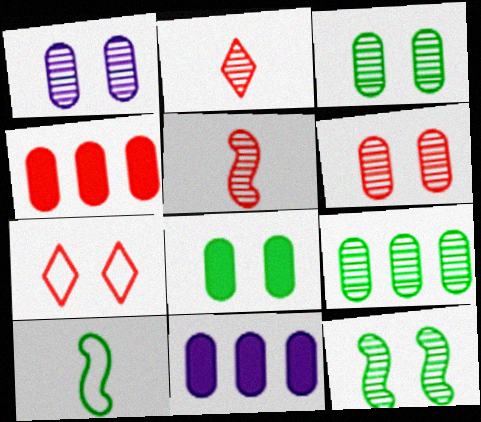[[1, 3, 6], 
[4, 5, 7]]